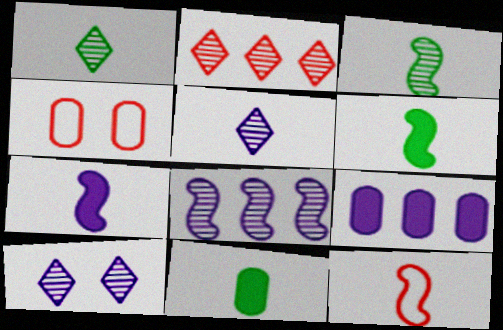[[1, 2, 10], 
[3, 7, 12], 
[5, 11, 12]]